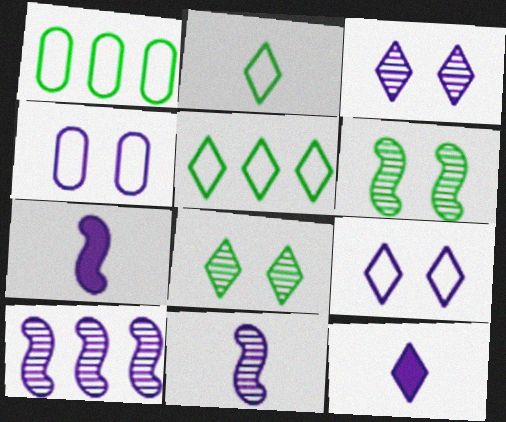[[4, 10, 12]]